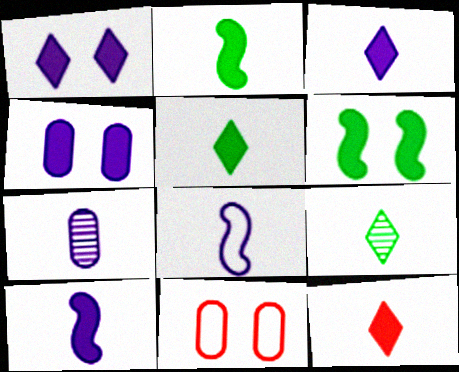[[3, 5, 12], 
[3, 7, 8]]